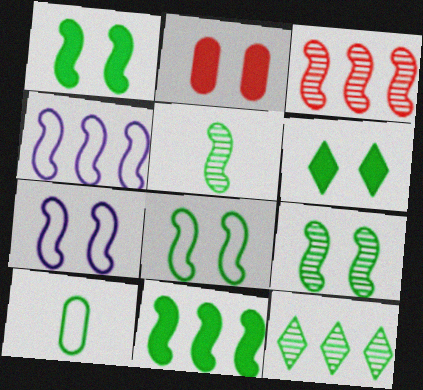[[1, 8, 9], 
[1, 10, 12], 
[3, 4, 11], 
[5, 8, 11]]